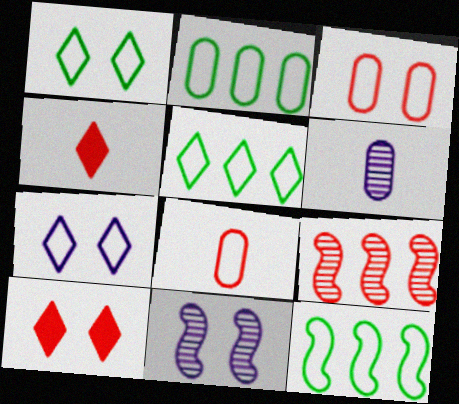[[2, 4, 11], 
[2, 5, 12], 
[3, 4, 9], 
[6, 10, 12], 
[7, 8, 12], 
[8, 9, 10]]